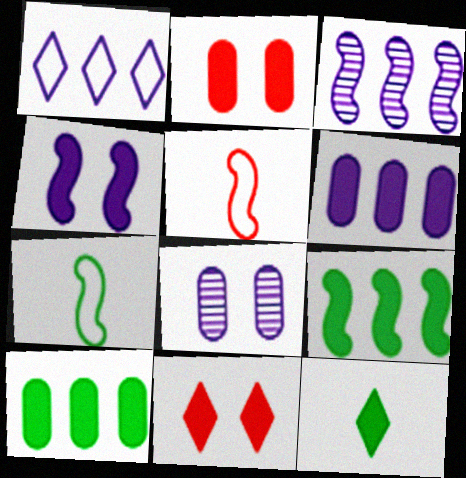[[1, 3, 6]]